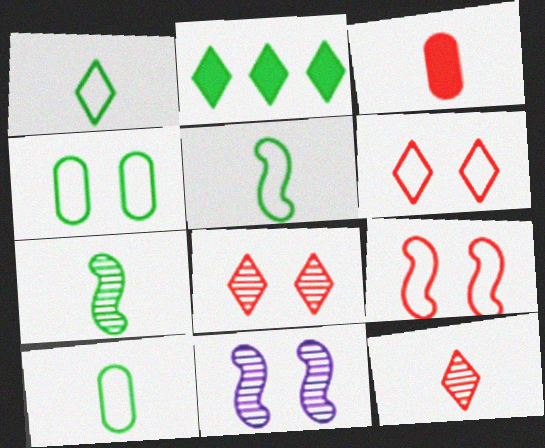[[1, 5, 10], 
[2, 4, 7]]